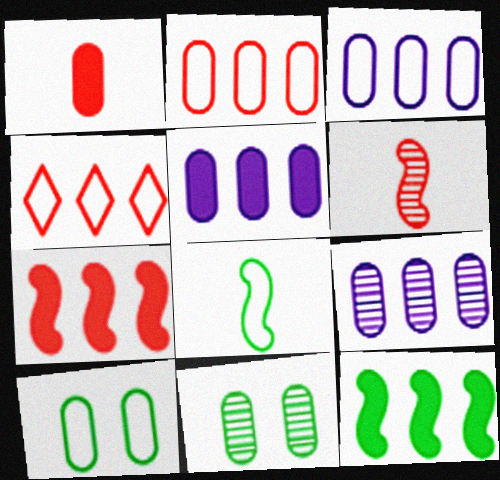[[1, 3, 11], 
[1, 9, 10], 
[3, 5, 9], 
[4, 9, 12]]